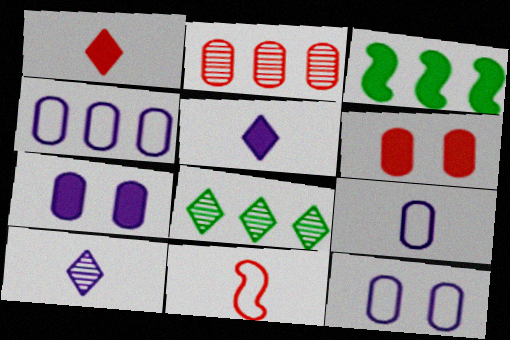[[1, 3, 7], 
[3, 5, 6], 
[4, 9, 12], 
[7, 8, 11]]